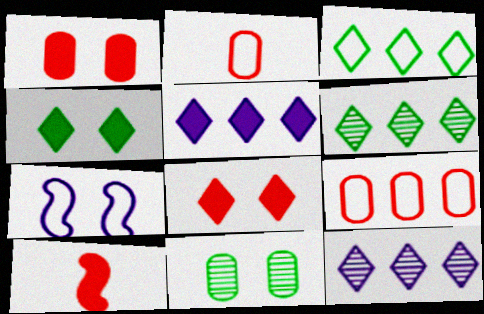[[2, 3, 7], 
[7, 8, 11]]